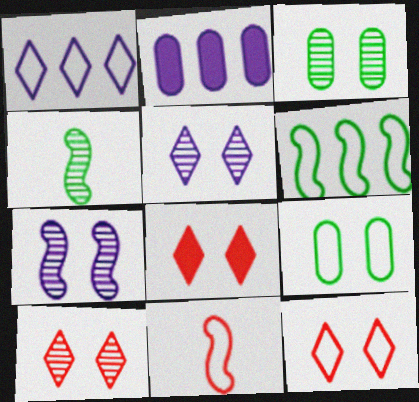[[1, 9, 11], 
[2, 4, 12], 
[3, 7, 10], 
[7, 8, 9], 
[8, 10, 12]]